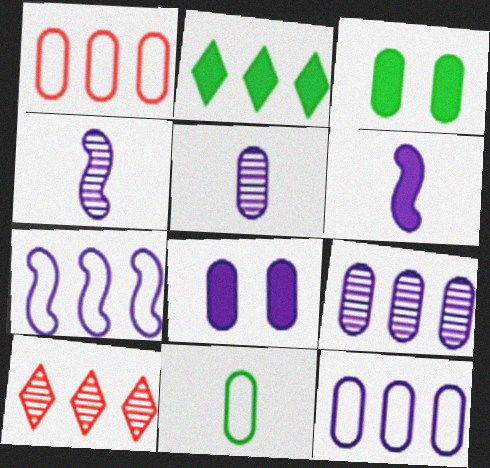[[1, 3, 5], 
[5, 8, 12]]